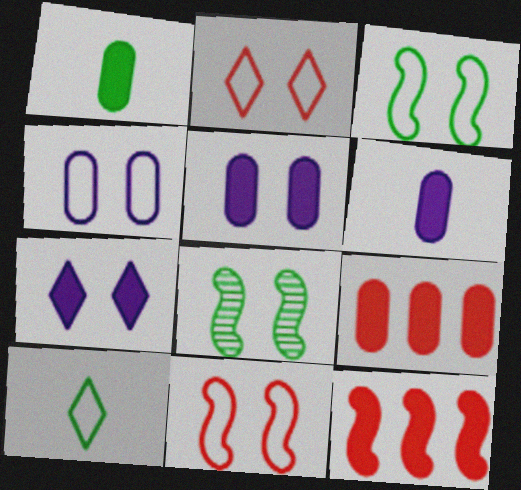[[1, 5, 9], 
[1, 7, 12], 
[2, 3, 4], 
[2, 5, 8]]